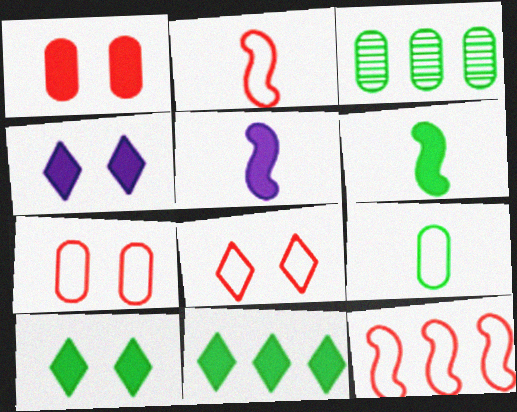[[1, 5, 11], 
[2, 3, 4], 
[3, 5, 8]]